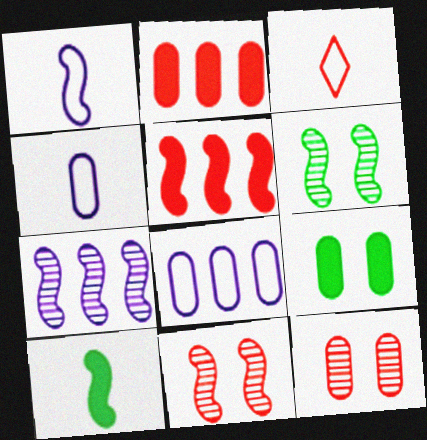[[1, 5, 6], 
[2, 3, 11], 
[3, 5, 12], 
[3, 7, 9]]